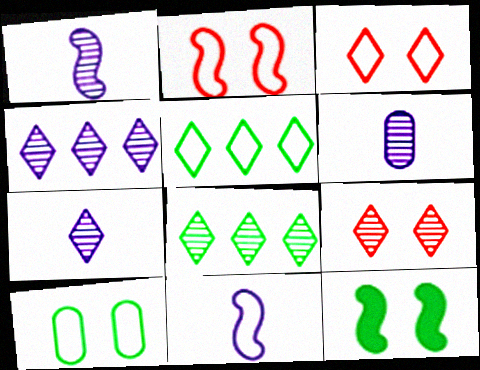[[1, 6, 7], 
[7, 8, 9]]